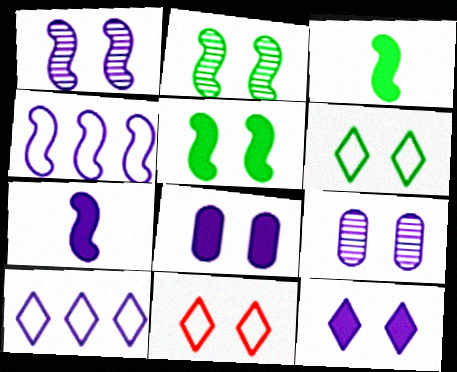[[1, 4, 7], 
[2, 8, 11], 
[5, 9, 11], 
[7, 9, 10]]